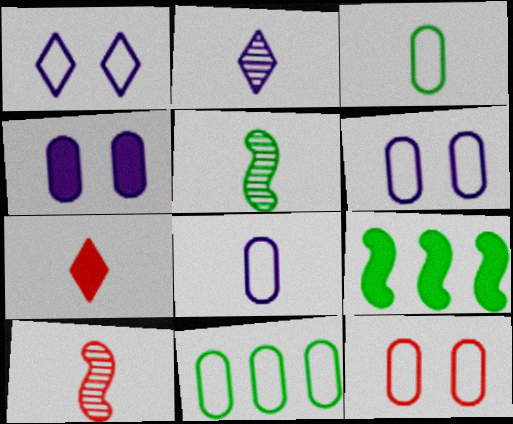[[2, 9, 12], 
[4, 7, 9], 
[5, 7, 8], 
[8, 11, 12]]